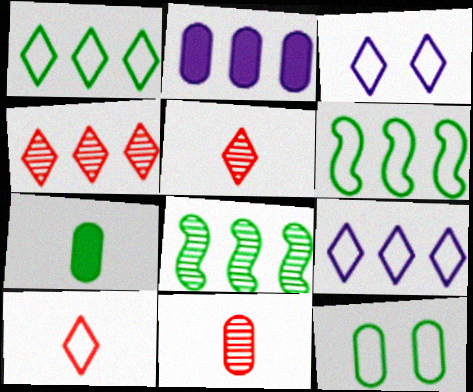[[1, 3, 10], 
[2, 4, 6], 
[2, 11, 12]]